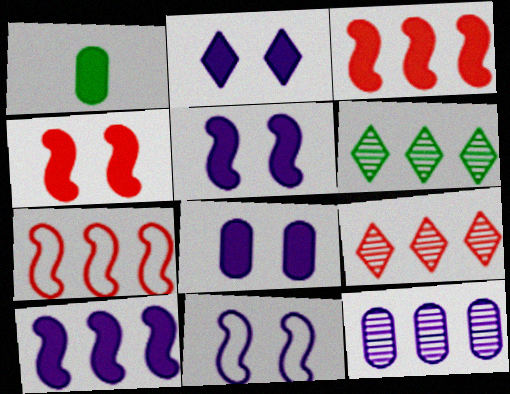[[1, 2, 3], 
[1, 9, 11], 
[2, 5, 8]]